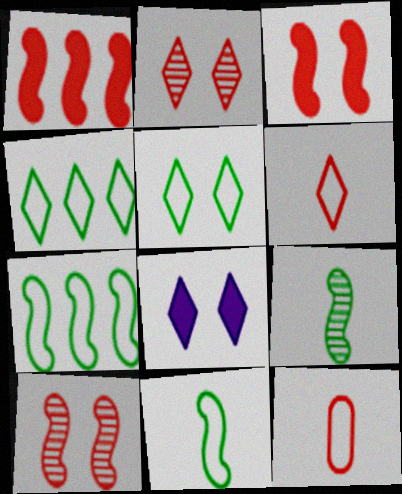[[1, 2, 12], 
[2, 5, 8]]